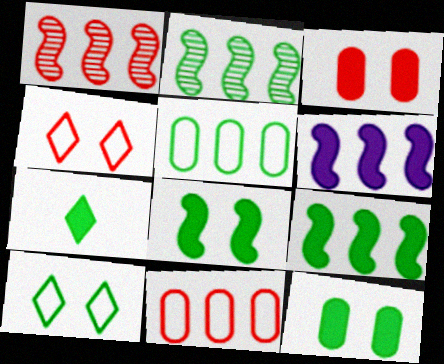[[3, 6, 7], 
[7, 9, 12]]